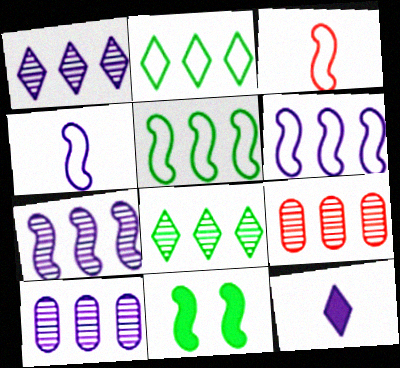[[1, 7, 10], 
[3, 7, 11], 
[7, 8, 9]]